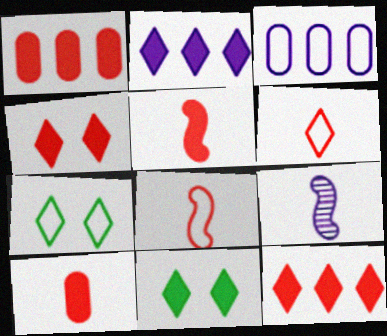[[1, 4, 5], 
[1, 7, 9], 
[3, 7, 8]]